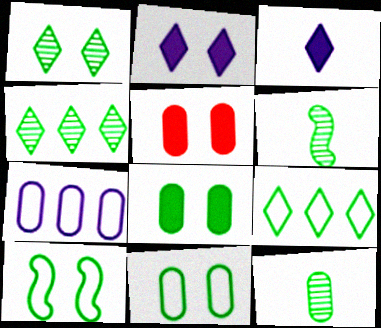[[1, 8, 10], 
[5, 7, 12], 
[6, 8, 9]]